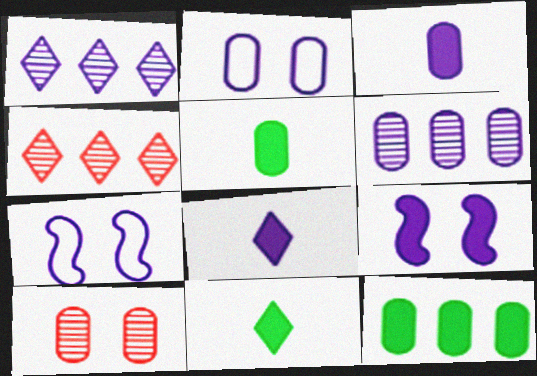[[1, 3, 7], 
[2, 3, 6], 
[4, 5, 7], 
[6, 7, 8]]